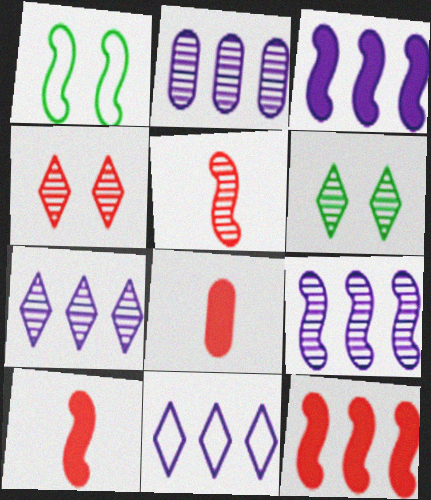[[1, 3, 5], 
[1, 7, 8], 
[1, 9, 10], 
[2, 3, 11], 
[2, 5, 6], 
[2, 7, 9]]